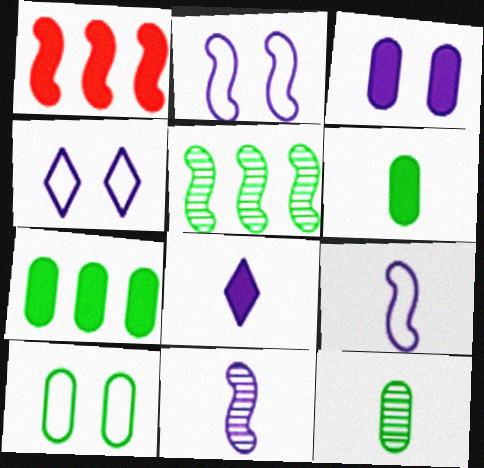[[1, 4, 12], 
[7, 10, 12]]